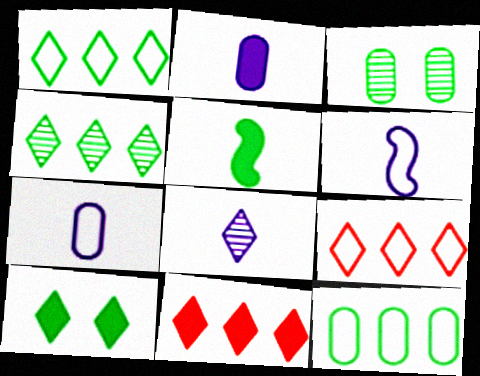[[1, 3, 5], 
[2, 6, 8], 
[3, 6, 11], 
[8, 9, 10]]